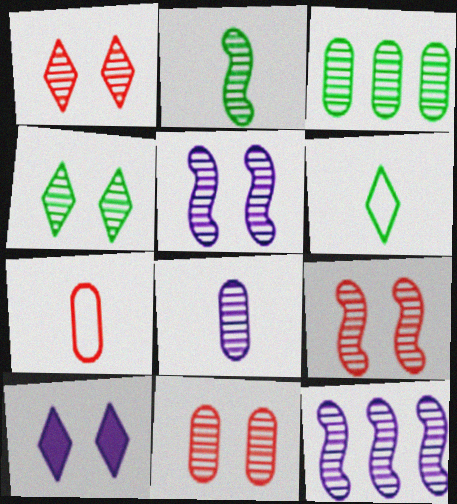[[1, 9, 11], 
[2, 3, 4], 
[2, 9, 12], 
[3, 8, 11], 
[4, 5, 11]]